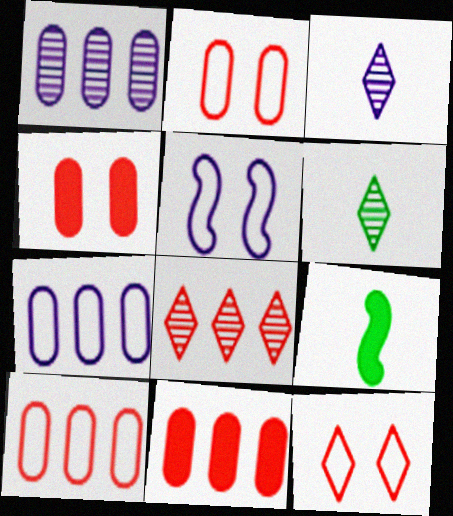[[1, 9, 12], 
[5, 6, 11]]